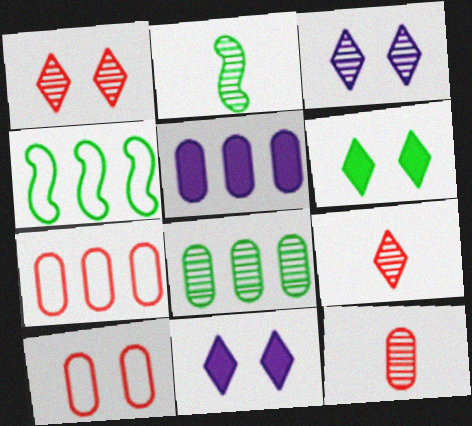[[2, 7, 11], 
[4, 11, 12], 
[5, 7, 8]]